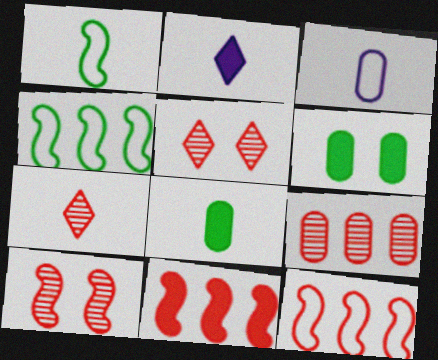[[2, 6, 11], 
[3, 6, 9], 
[7, 9, 10]]